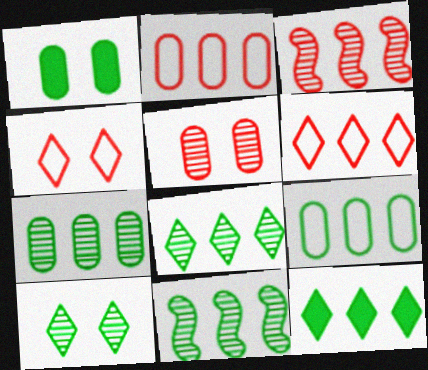[[7, 8, 11], 
[9, 11, 12]]